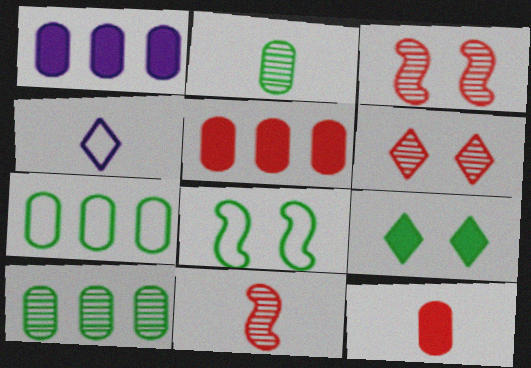[]